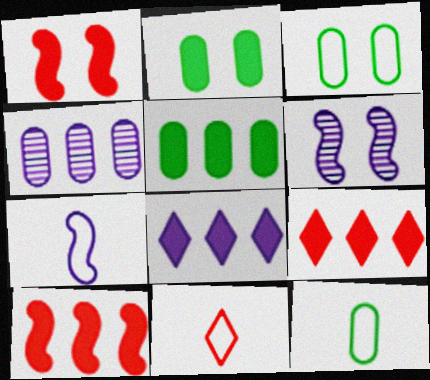[[5, 6, 11], 
[5, 8, 10], 
[6, 9, 12], 
[7, 11, 12]]